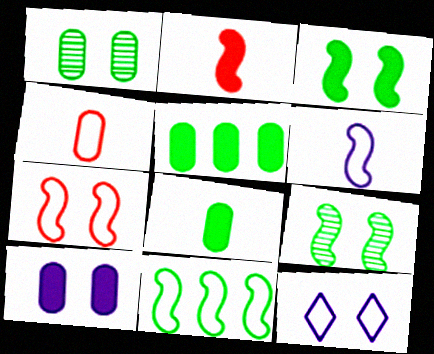[[4, 11, 12], 
[6, 7, 11]]